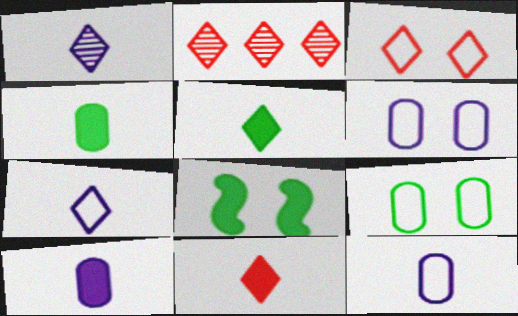[[2, 3, 11], 
[2, 8, 12]]